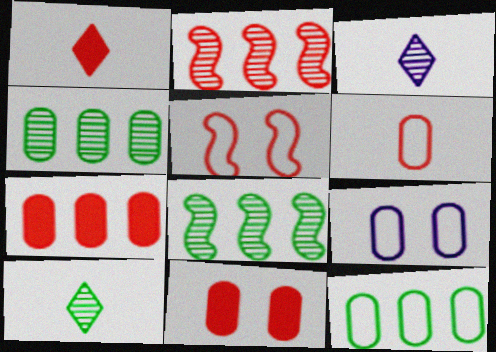[[1, 8, 9], 
[6, 9, 12]]